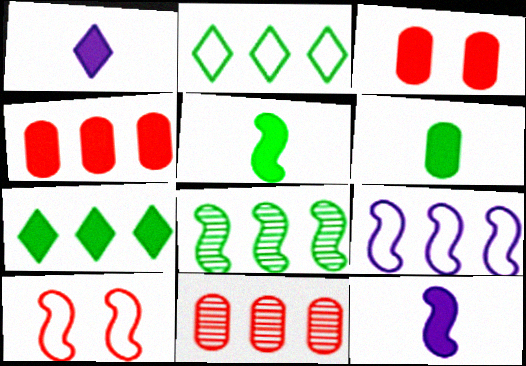[[3, 7, 12], 
[7, 9, 11], 
[8, 10, 12]]